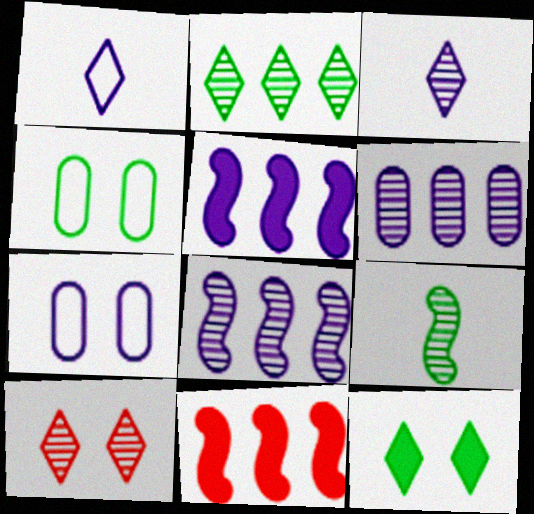[[2, 3, 10], 
[3, 4, 11], 
[3, 5, 7], 
[6, 9, 10]]